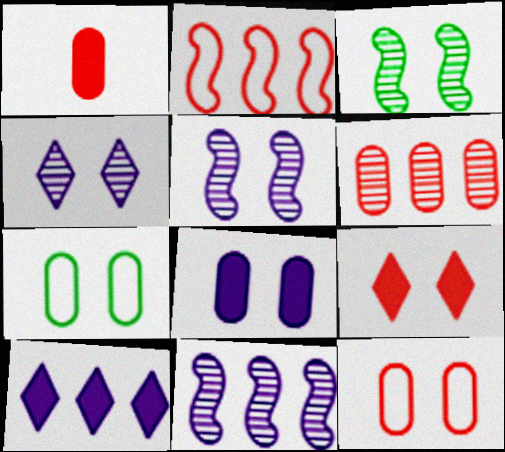[[1, 6, 12], 
[5, 7, 9]]